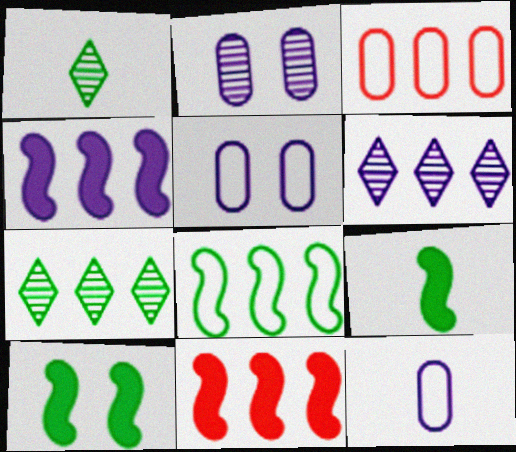[[1, 5, 11], 
[3, 4, 7]]